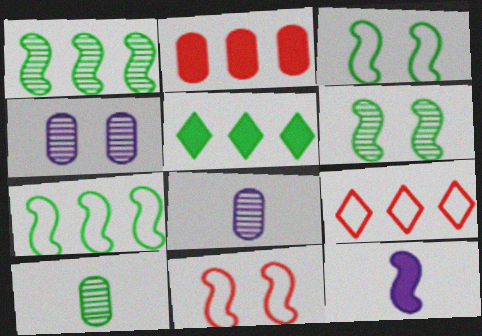[[1, 11, 12], 
[3, 5, 10], 
[5, 8, 11]]